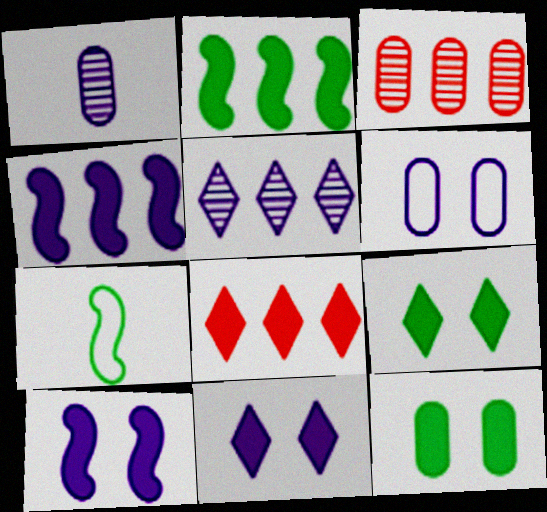[[3, 7, 11]]